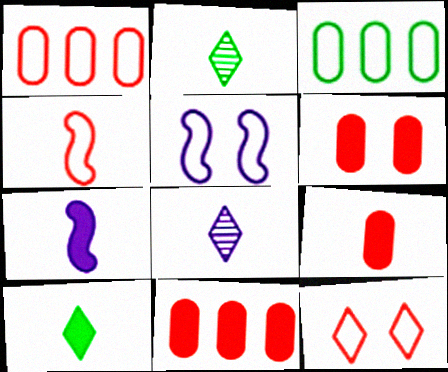[[1, 4, 12], 
[2, 5, 11], 
[6, 9, 11], 
[7, 9, 10]]